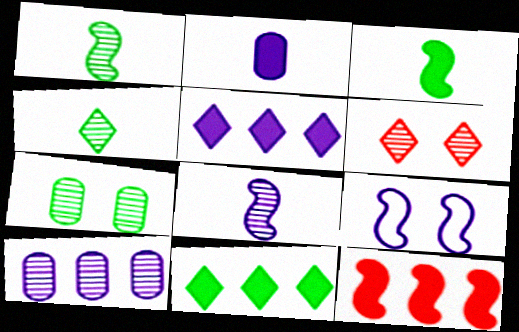[[1, 6, 10], 
[1, 9, 12]]